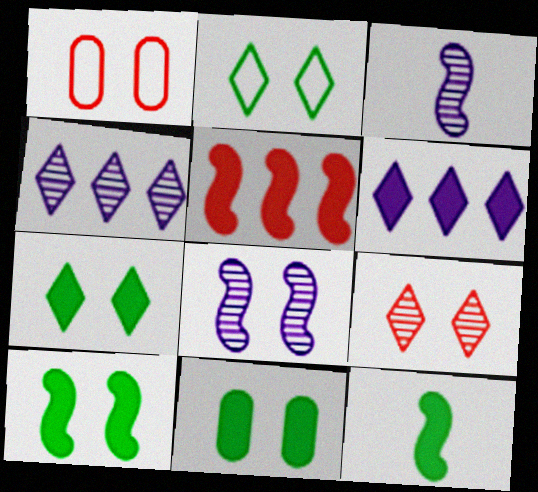[[1, 4, 12], 
[1, 7, 8], 
[7, 10, 11]]